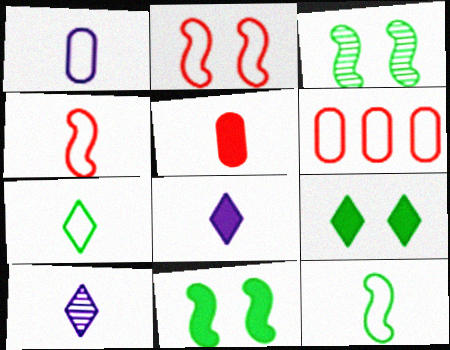[[1, 4, 7], 
[3, 6, 8], 
[5, 10, 12], 
[6, 10, 11]]